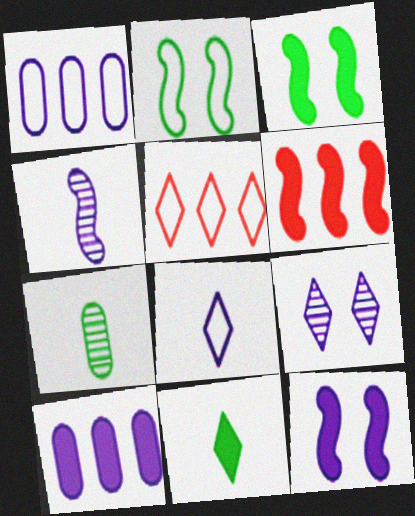[[2, 4, 6], 
[5, 7, 12], 
[5, 9, 11]]